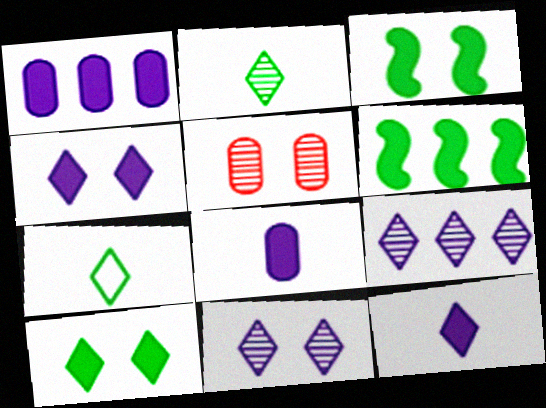[]